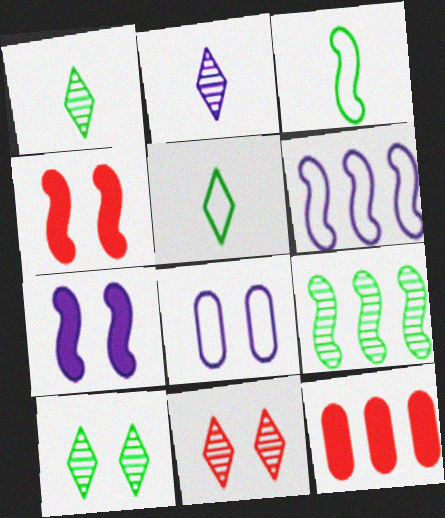[[4, 8, 10]]